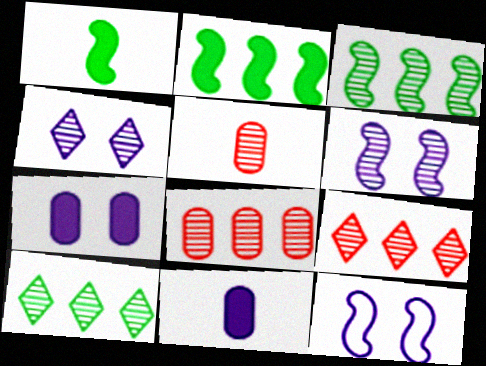[[3, 4, 5], 
[4, 7, 12], 
[5, 6, 10]]